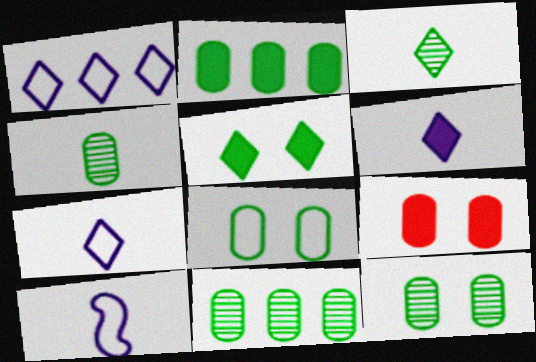[[2, 4, 8], 
[4, 11, 12]]